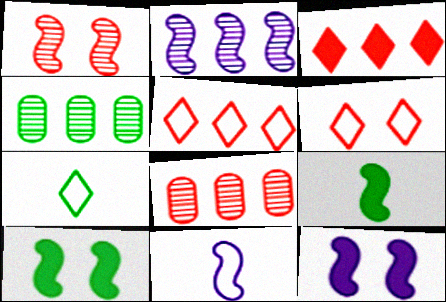[[2, 11, 12], 
[4, 7, 10], 
[7, 8, 12]]